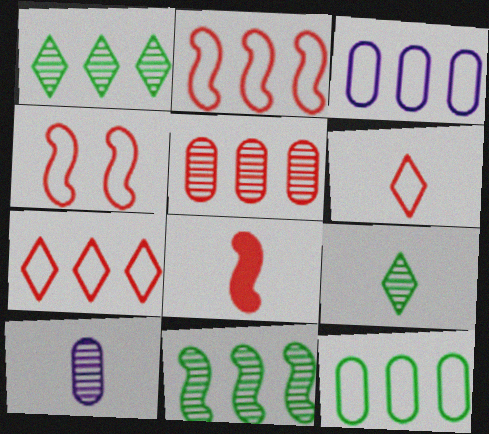[]